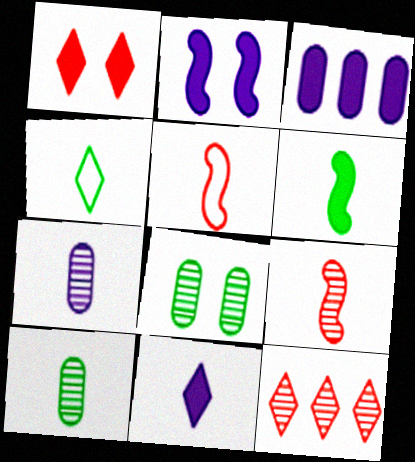[[1, 3, 6], 
[2, 3, 11], 
[4, 6, 10], 
[5, 10, 11]]